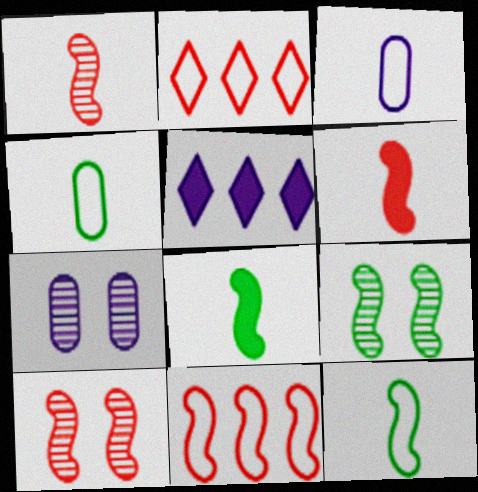[[2, 7, 8], 
[4, 5, 10], 
[6, 10, 11]]